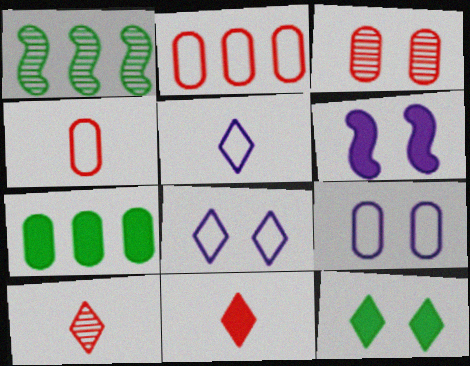[[1, 9, 11], 
[6, 7, 11]]